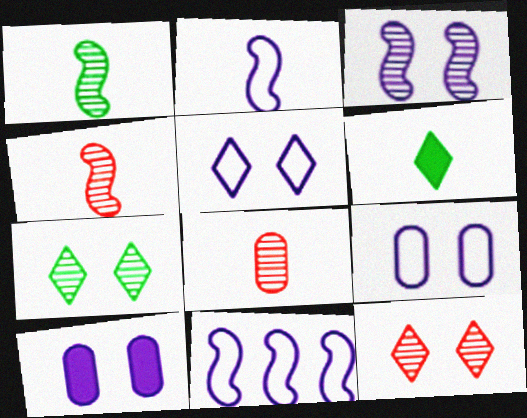[[2, 6, 8], 
[3, 5, 10]]